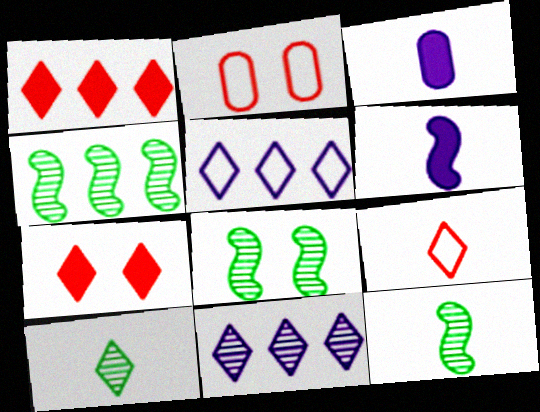[[3, 9, 12], 
[4, 8, 12], 
[5, 7, 10]]